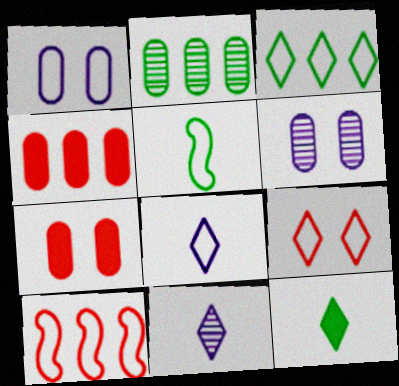[[3, 8, 9], 
[6, 10, 12]]